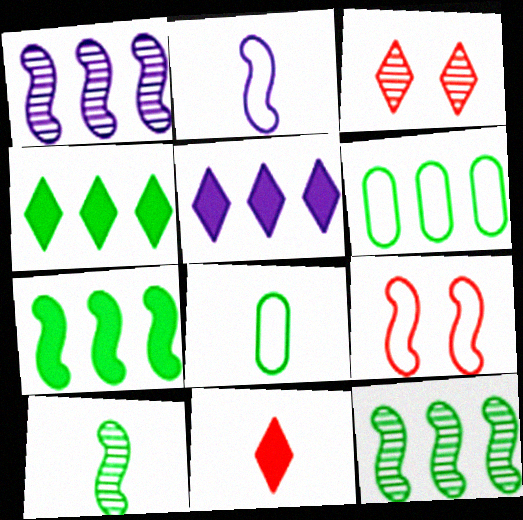[[4, 6, 12]]